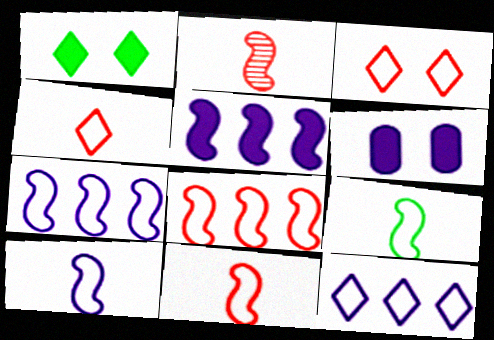[[9, 10, 11]]